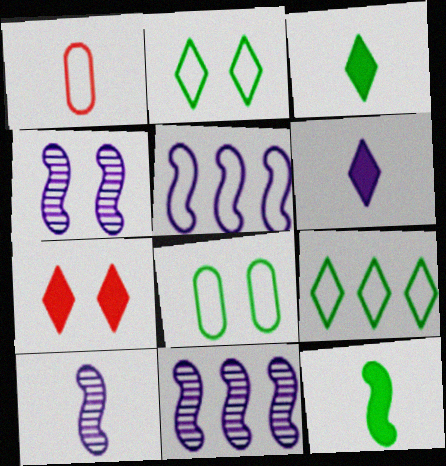[[1, 2, 5], 
[1, 3, 10], 
[4, 7, 8], 
[4, 10, 11]]